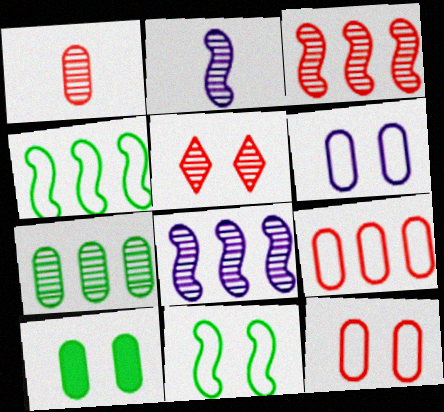[[1, 3, 5], 
[2, 5, 7]]